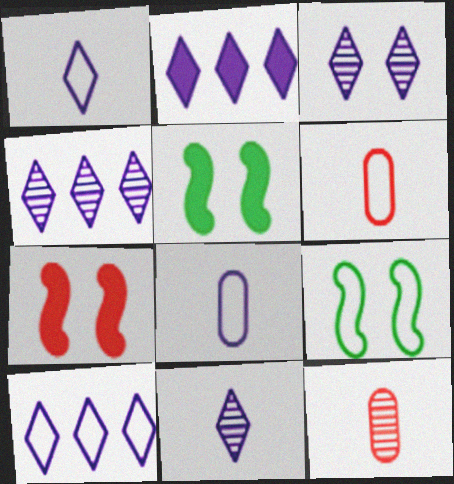[[1, 2, 3], 
[2, 4, 10], 
[2, 9, 12], 
[3, 4, 11], 
[4, 5, 6], 
[5, 10, 12], 
[6, 9, 10]]